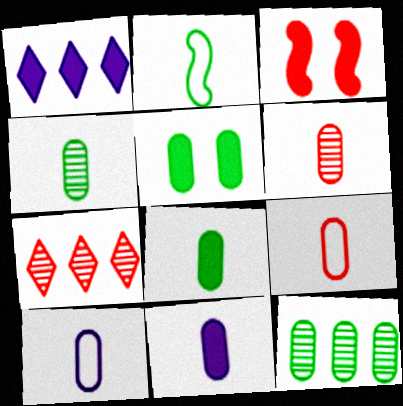[[1, 3, 8], 
[3, 7, 9], 
[4, 9, 11], 
[6, 8, 10]]